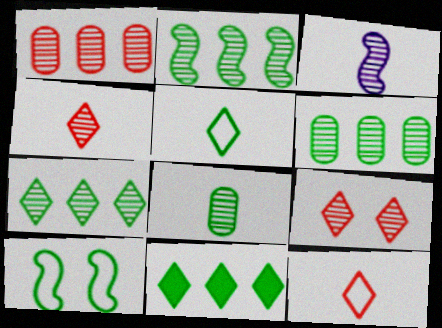[[2, 6, 7], 
[3, 4, 8], 
[3, 6, 9], 
[8, 10, 11]]